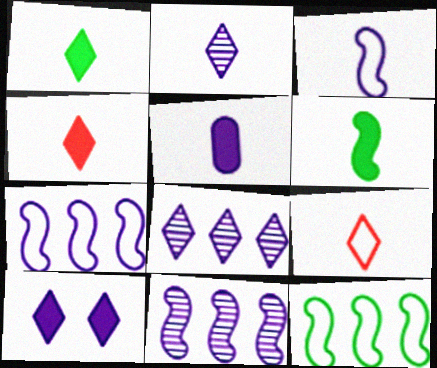[[1, 2, 9], 
[2, 3, 5], 
[4, 5, 6]]